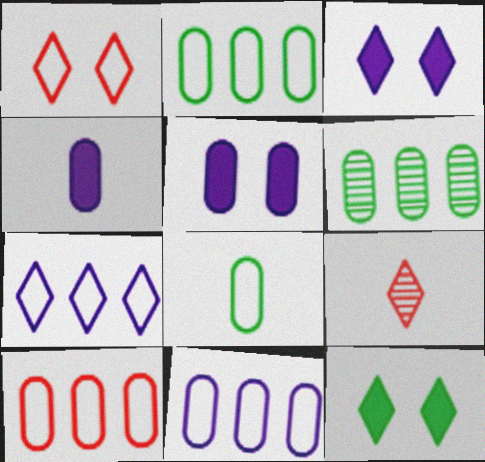[[2, 10, 11], 
[7, 9, 12]]